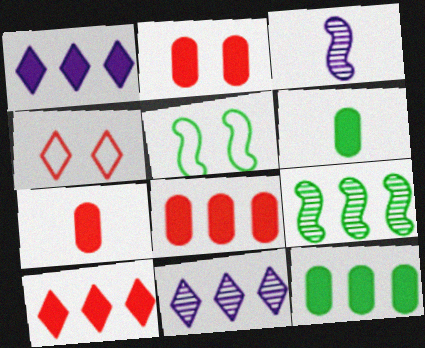[[2, 7, 8], 
[3, 4, 12], 
[5, 7, 11]]